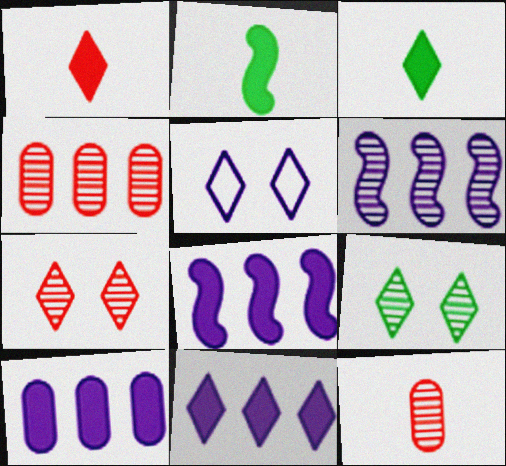[[2, 4, 5], 
[6, 9, 12], 
[8, 10, 11]]